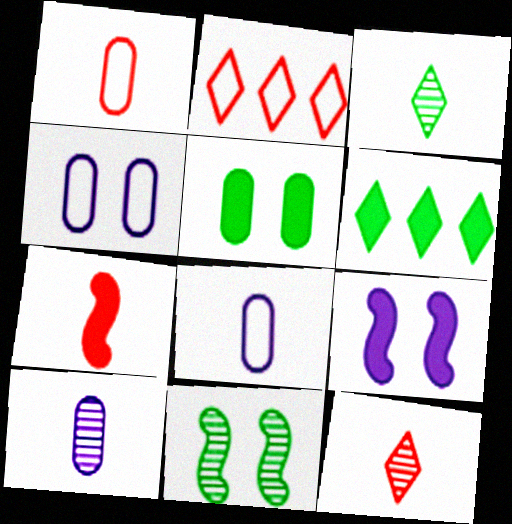[[1, 7, 12], 
[3, 7, 8]]